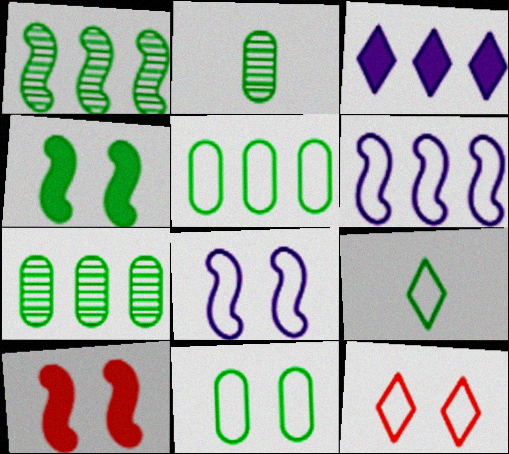[[4, 7, 9], 
[8, 11, 12]]